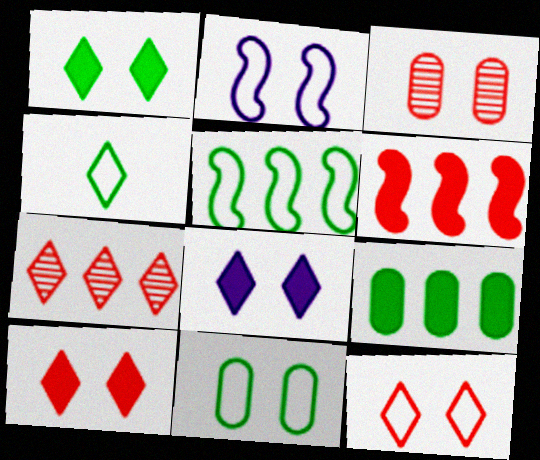[[1, 2, 3], 
[1, 8, 10], 
[2, 11, 12], 
[4, 5, 11], 
[4, 7, 8]]